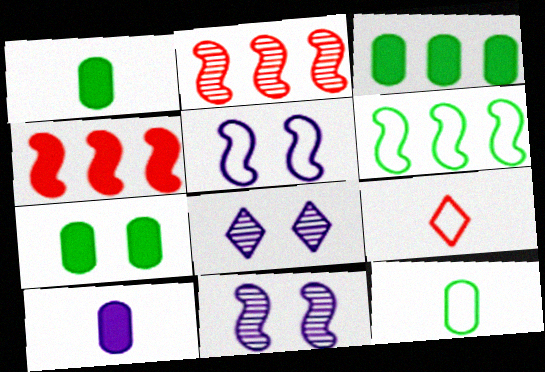[[1, 3, 7], 
[3, 9, 11], 
[4, 8, 12]]